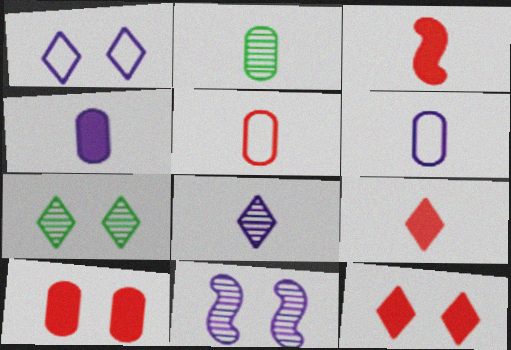[[1, 7, 12], 
[2, 4, 5]]